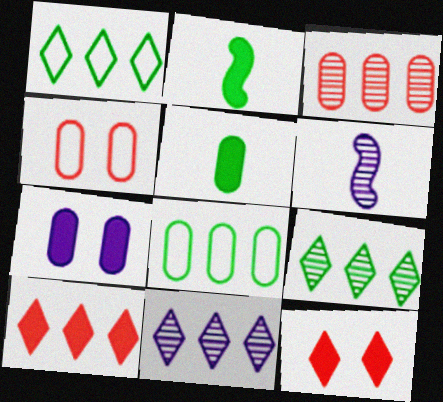[[1, 10, 11], 
[2, 4, 11], 
[2, 7, 10], 
[6, 8, 12]]